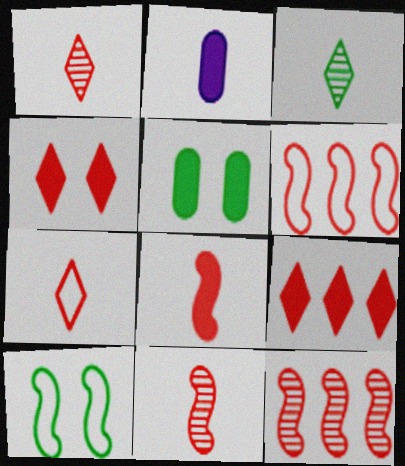[]